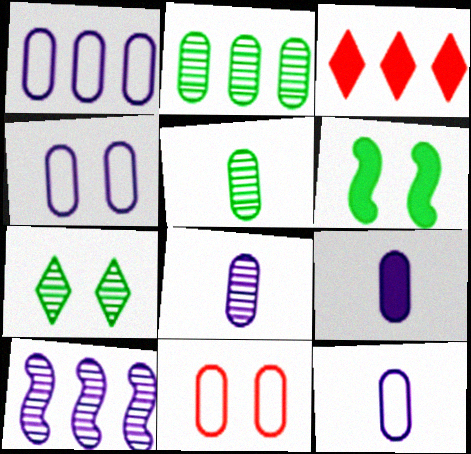[[1, 4, 12], 
[2, 9, 11], 
[3, 6, 9], 
[8, 9, 12]]